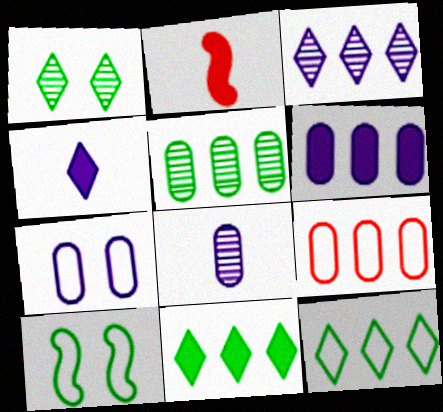[[5, 6, 9], 
[6, 7, 8]]